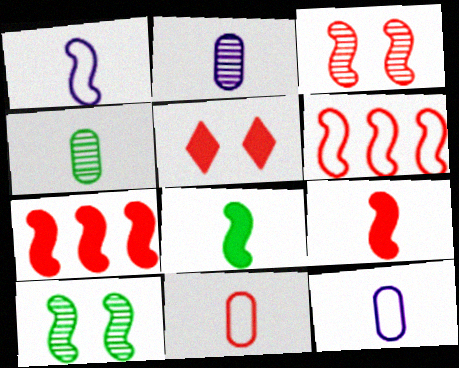[[1, 7, 10], 
[3, 6, 9]]